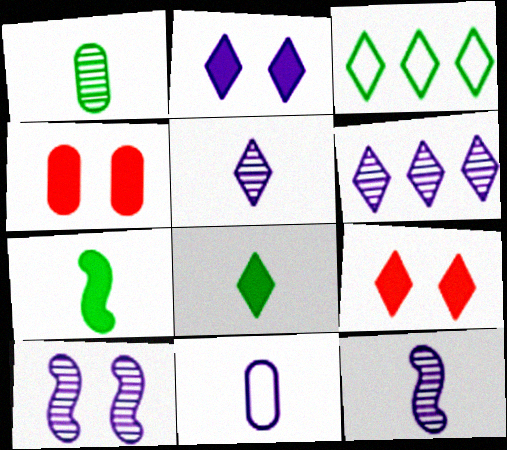[[3, 4, 12], 
[3, 5, 9]]